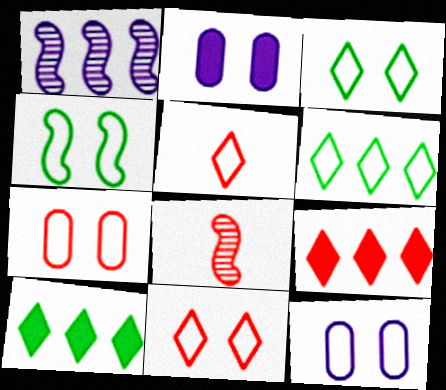[[2, 6, 8], 
[4, 11, 12], 
[7, 8, 9], 
[8, 10, 12]]